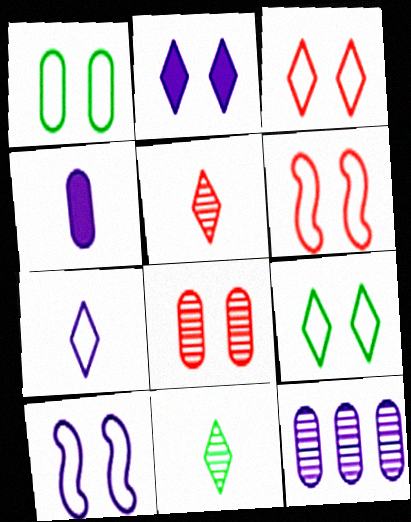[[1, 3, 10]]